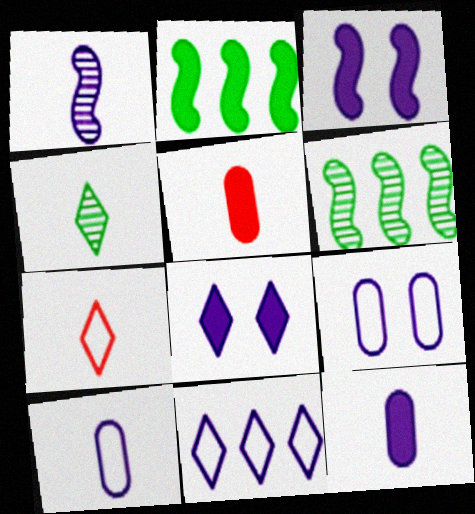[[2, 5, 8]]